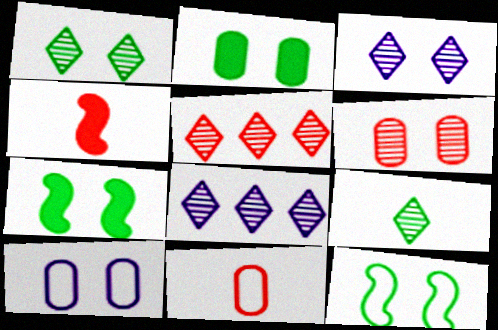[[1, 2, 12], 
[2, 6, 10], 
[3, 5, 9], 
[7, 8, 11]]